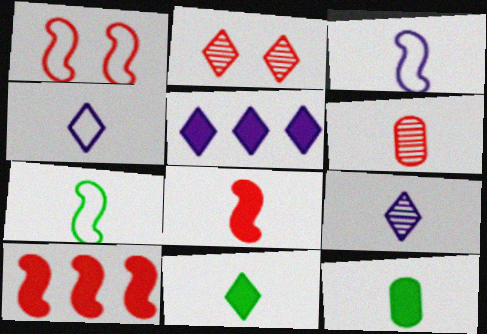[[3, 6, 11]]